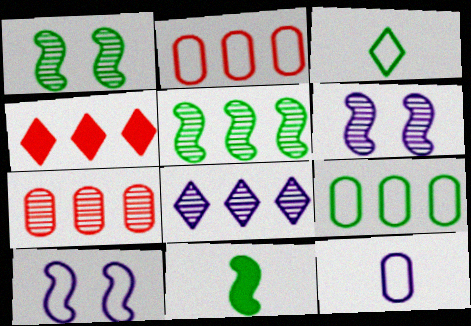[[1, 4, 12], 
[2, 3, 10], 
[5, 7, 8]]